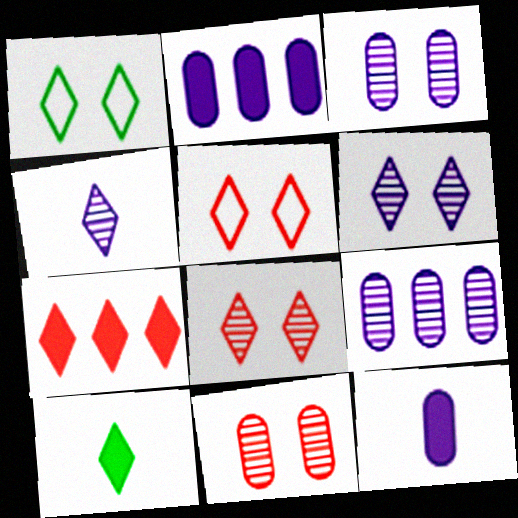[[1, 4, 7]]